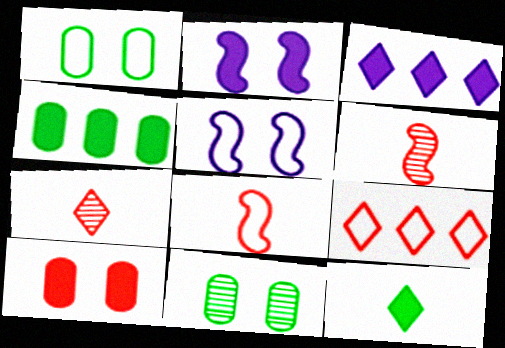[[1, 3, 6], 
[3, 8, 11], 
[4, 5, 7], 
[6, 9, 10]]